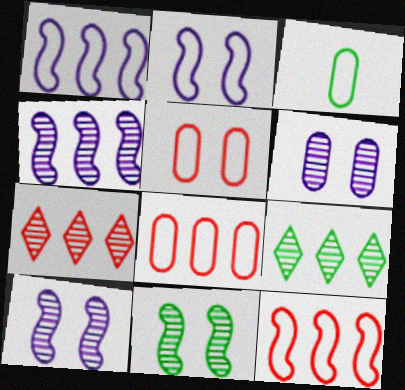[]